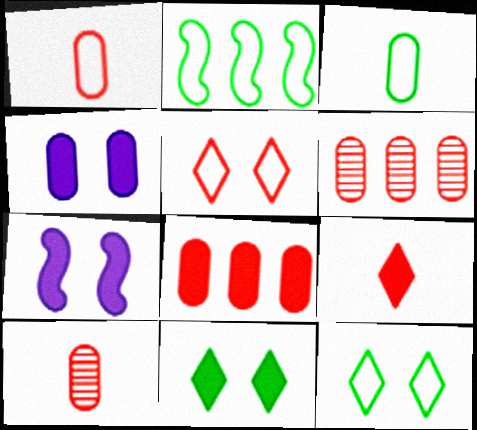[[2, 3, 12], 
[3, 4, 6]]